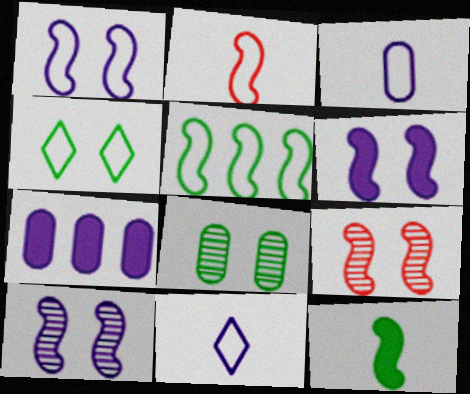[[1, 2, 5], 
[1, 6, 10], 
[7, 10, 11]]